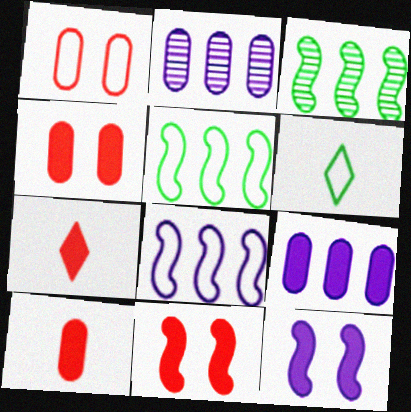[[1, 6, 8], 
[2, 6, 11]]